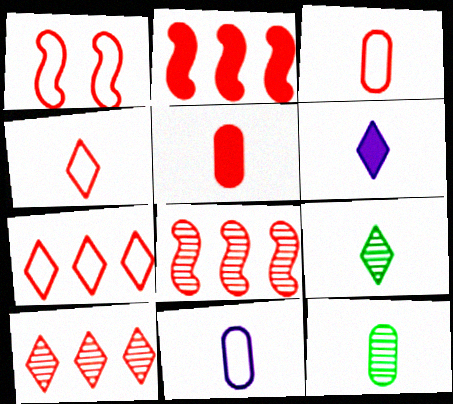[[1, 3, 7], 
[1, 5, 10], 
[4, 6, 9], 
[5, 11, 12]]